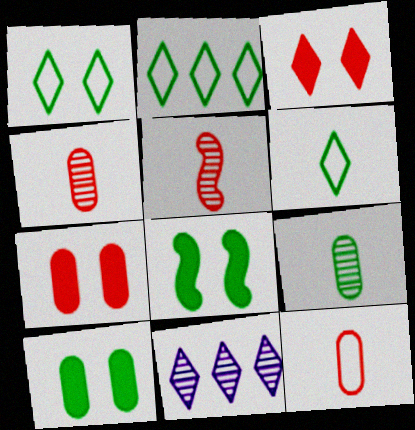[[1, 2, 6], 
[2, 8, 9], 
[3, 6, 11], 
[8, 11, 12]]